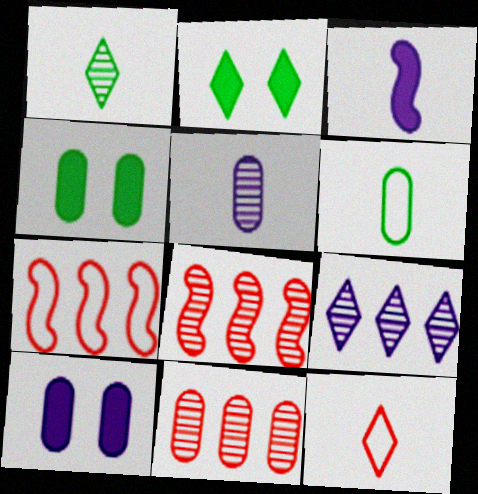[[1, 7, 10], 
[2, 5, 7], 
[2, 9, 12], 
[6, 10, 11]]